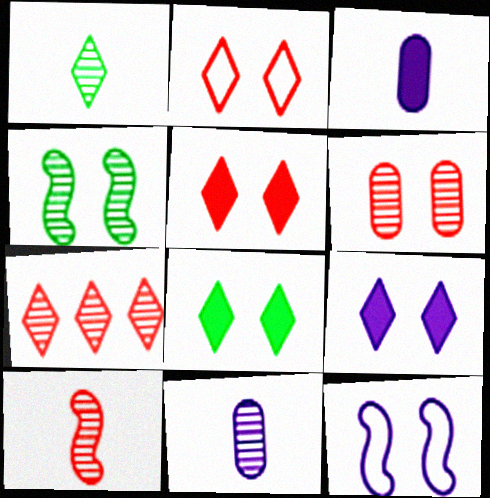[[1, 10, 11], 
[4, 7, 11], 
[5, 8, 9], 
[6, 7, 10], 
[6, 8, 12]]